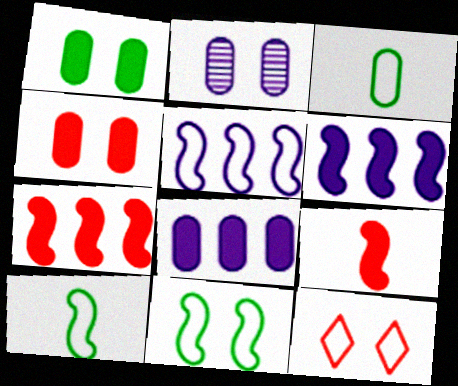[[3, 5, 12]]